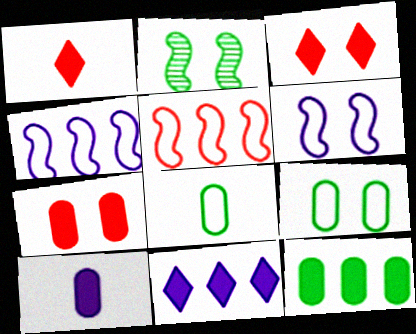[[7, 10, 12]]